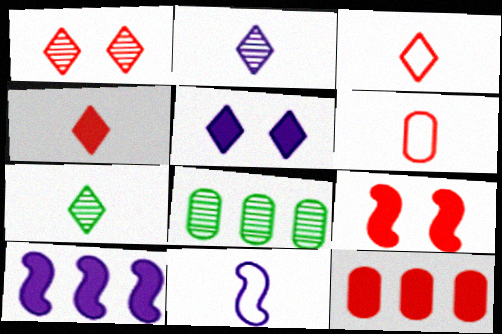[[4, 9, 12]]